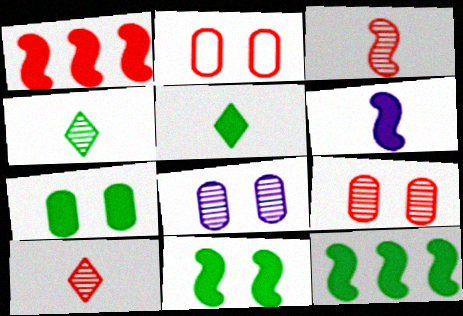[[1, 2, 10], 
[1, 6, 11], 
[2, 7, 8], 
[5, 7, 12]]